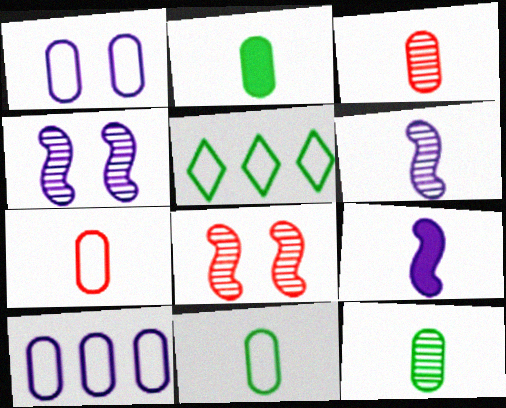[[2, 11, 12]]